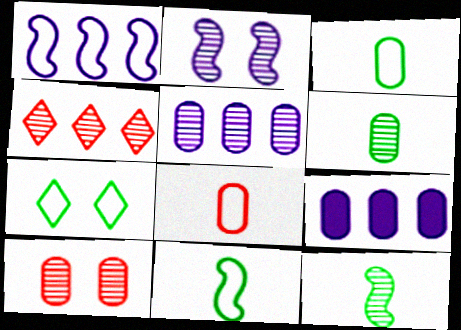[[1, 7, 8], 
[2, 4, 6], 
[3, 9, 10], 
[5, 6, 10]]